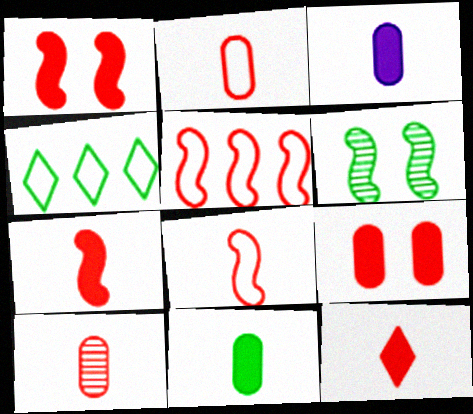[[4, 6, 11], 
[8, 10, 12]]